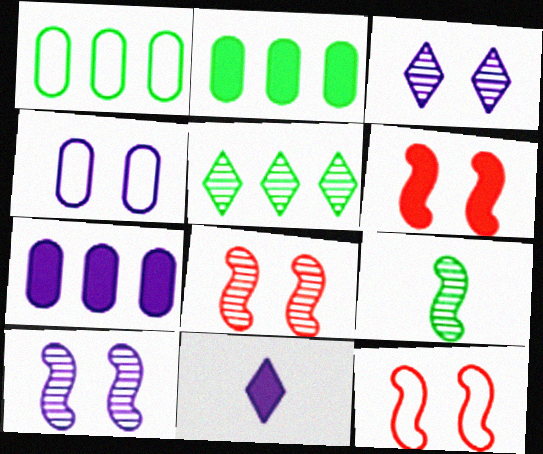[[1, 8, 11], 
[2, 6, 11], 
[6, 8, 12]]